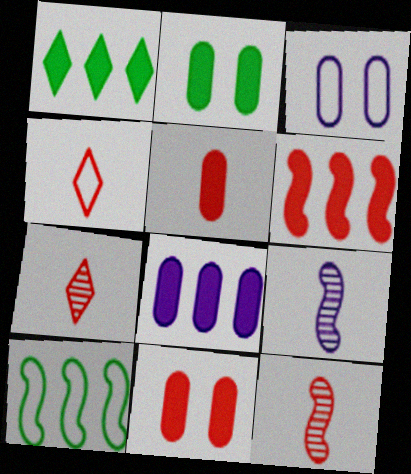[[1, 3, 12], 
[1, 6, 8], 
[2, 5, 8], 
[3, 4, 10], 
[4, 5, 12]]